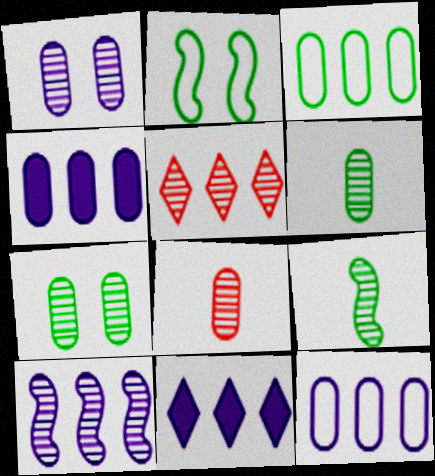[[1, 5, 9], 
[2, 8, 11], 
[10, 11, 12]]